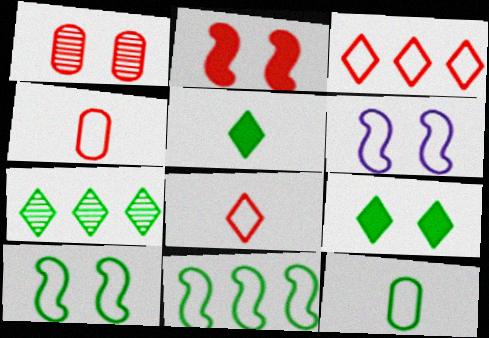[[1, 6, 9], 
[3, 6, 12]]